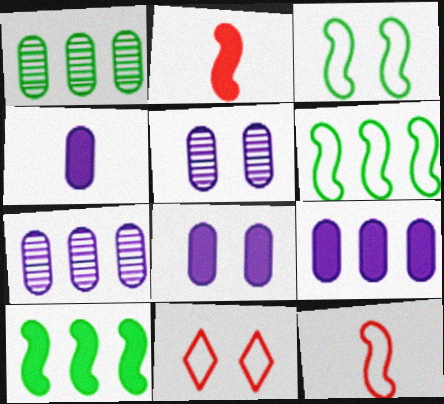[[4, 8, 9]]